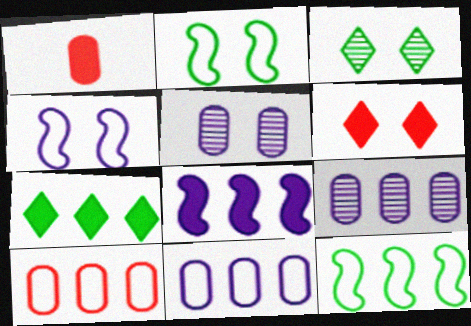[[2, 5, 6]]